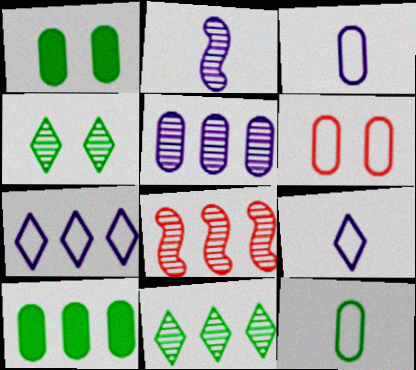[[1, 8, 9], 
[5, 8, 11], 
[7, 8, 10]]